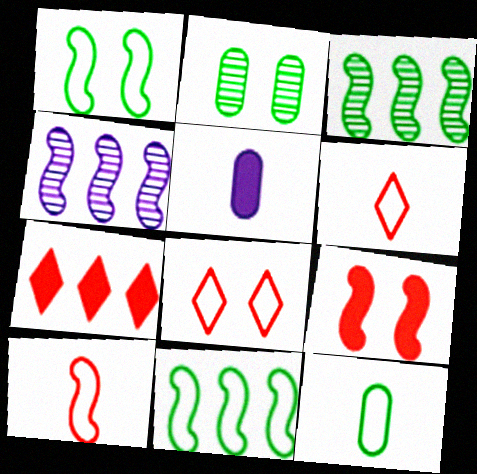[[3, 5, 8]]